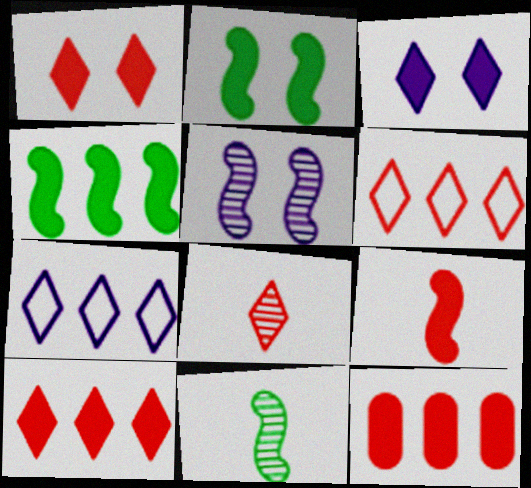[[1, 6, 8], 
[1, 9, 12]]